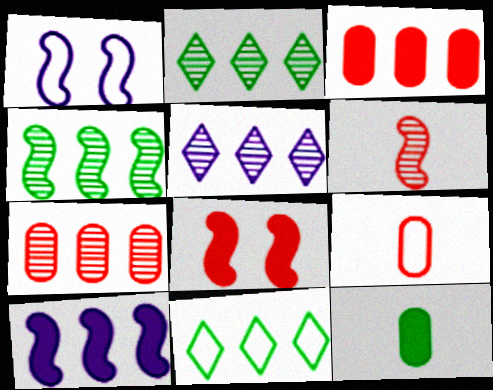[[1, 9, 11], 
[4, 5, 7], 
[7, 10, 11]]